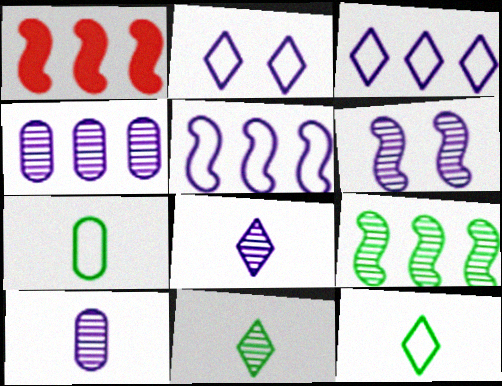[[1, 5, 9], 
[4, 6, 8]]